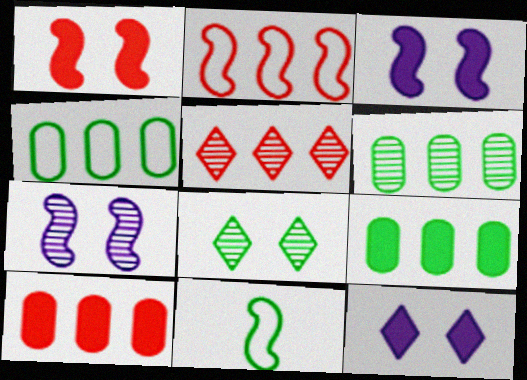[[2, 5, 10], 
[4, 6, 9], 
[8, 9, 11]]